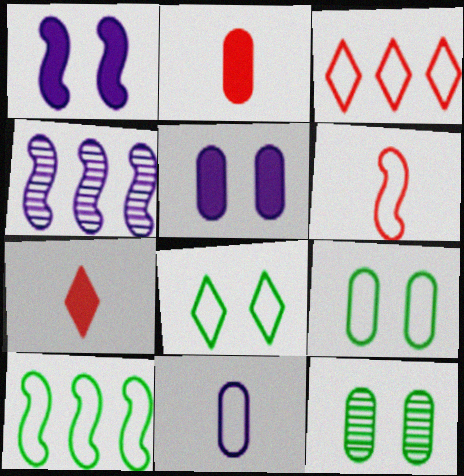[[2, 4, 8], 
[4, 7, 9]]